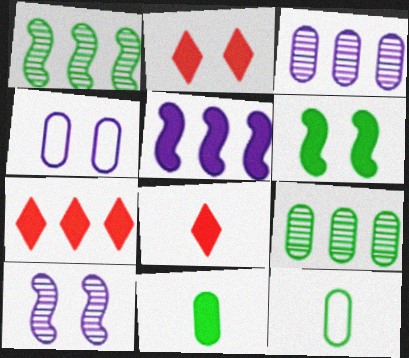[[1, 4, 8], 
[2, 5, 11], 
[2, 7, 8], 
[7, 10, 12]]